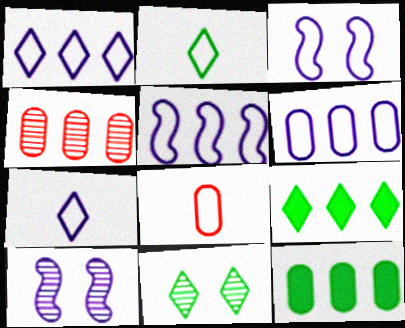[[1, 5, 6], 
[2, 9, 11], 
[3, 6, 7], 
[4, 5, 9], 
[4, 6, 12], 
[8, 9, 10]]